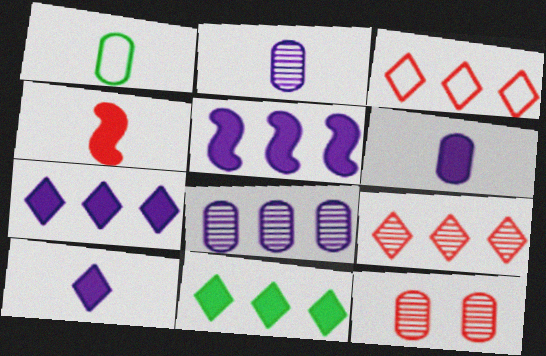[[3, 4, 12]]